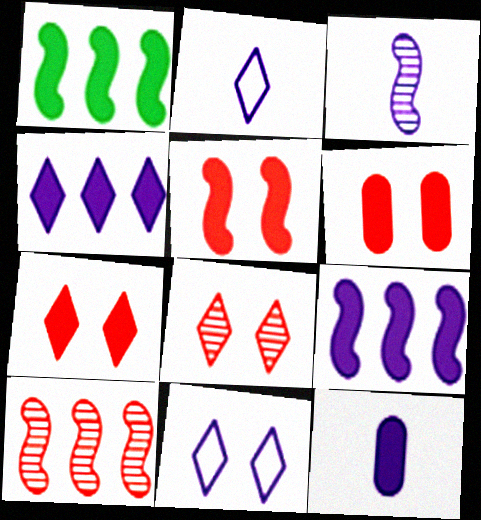[[1, 7, 12], 
[2, 3, 12], 
[5, 6, 7]]